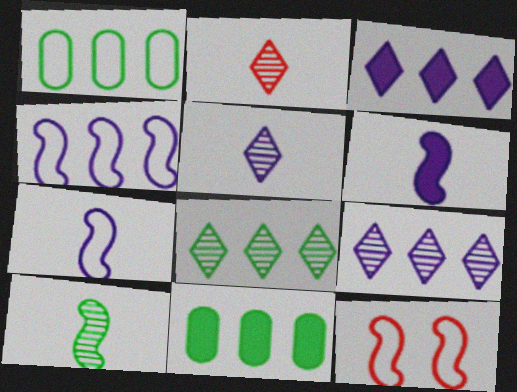[[5, 11, 12]]